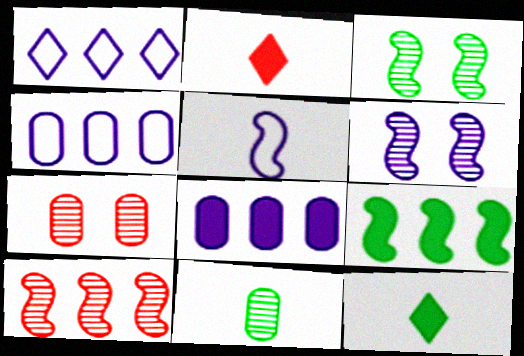[[2, 3, 4], 
[2, 5, 11]]